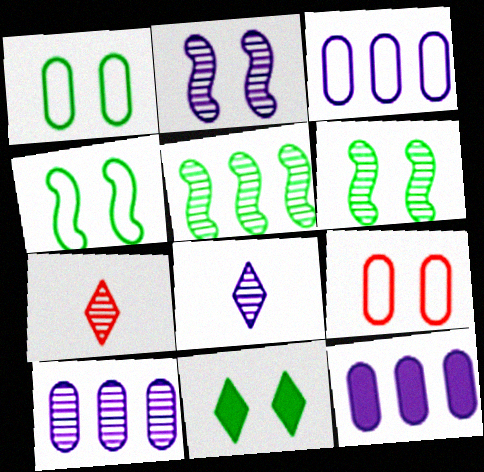[[1, 6, 11], 
[2, 8, 10], 
[2, 9, 11], 
[3, 10, 12], 
[4, 7, 12], 
[6, 7, 10]]